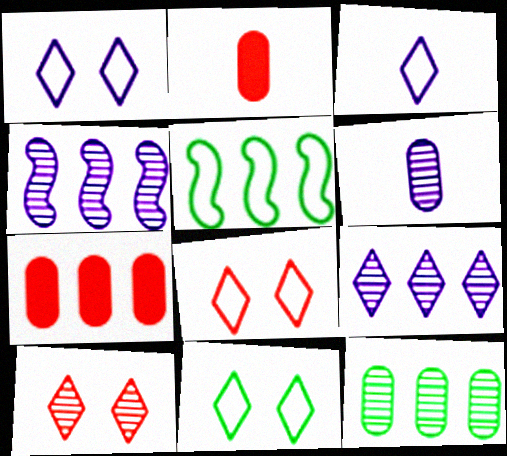[[1, 8, 11], 
[2, 4, 11], 
[5, 7, 9]]